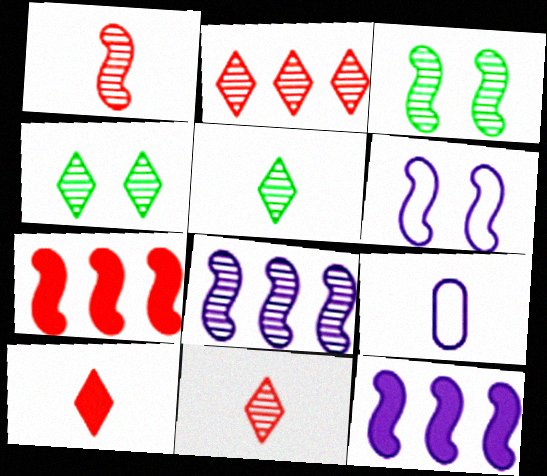[[1, 3, 8], 
[4, 7, 9]]